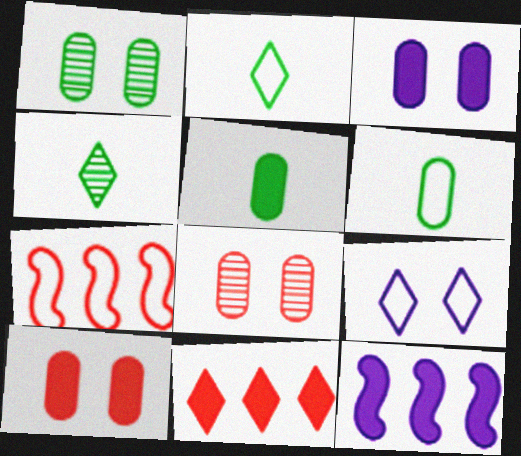[[2, 8, 12], 
[3, 4, 7], 
[4, 9, 11], 
[6, 7, 9]]